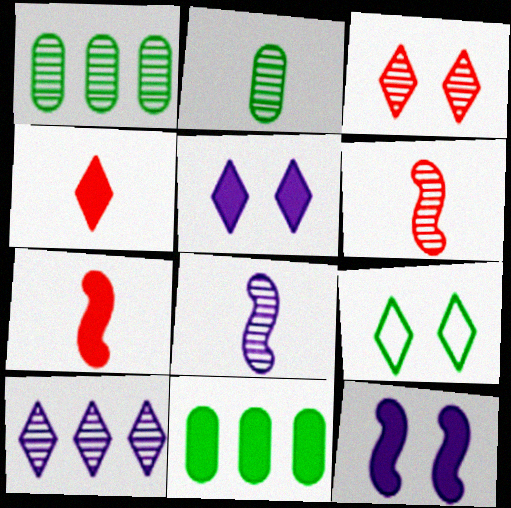[[1, 3, 8], 
[3, 5, 9], 
[4, 9, 10], 
[4, 11, 12], 
[5, 7, 11]]